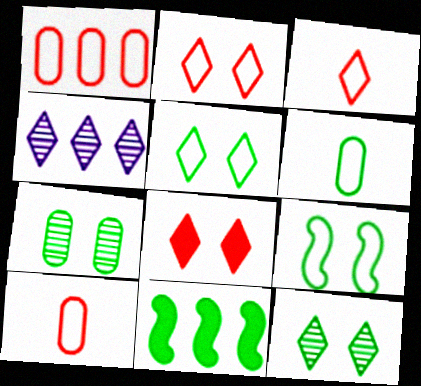[[1, 4, 11], 
[6, 11, 12]]